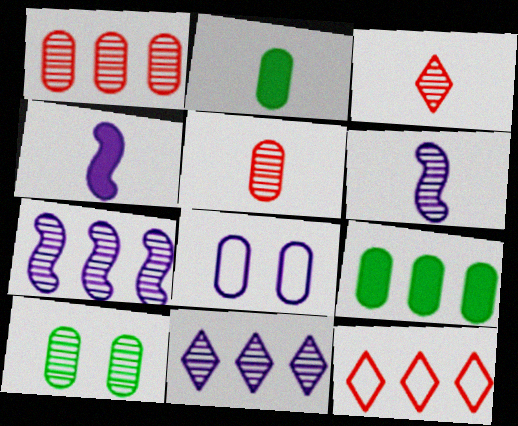[[1, 2, 8], 
[3, 7, 10], 
[4, 8, 11], 
[4, 10, 12], 
[5, 8, 9], 
[7, 9, 12]]